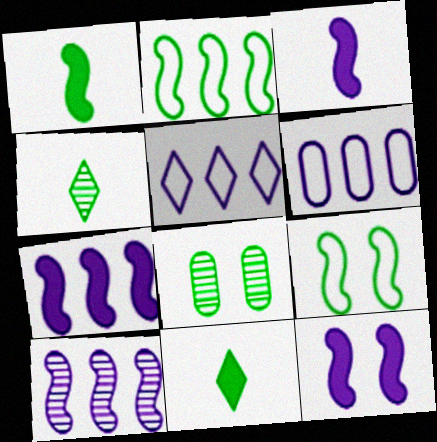[[2, 8, 11], 
[3, 7, 12]]